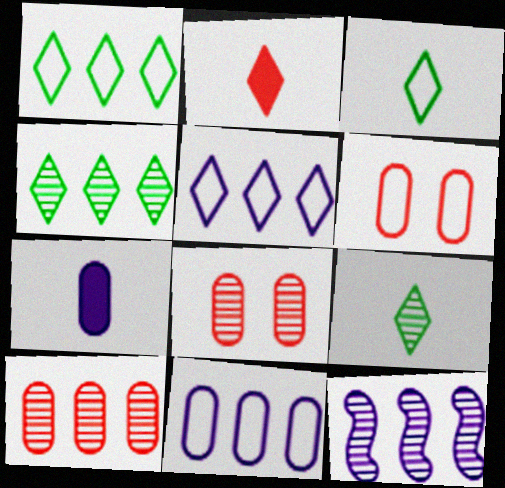[[4, 10, 12], 
[8, 9, 12]]